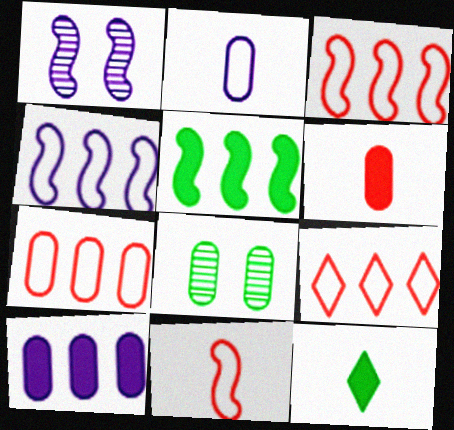[[1, 5, 11], 
[1, 7, 12], 
[3, 7, 9]]